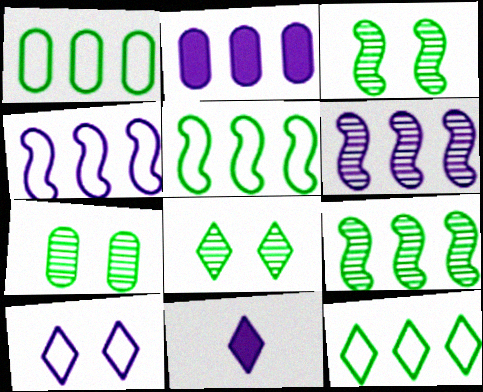[[1, 5, 12], 
[3, 7, 8]]